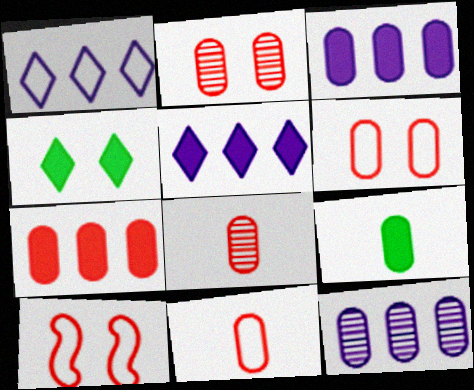[[2, 7, 11], 
[6, 7, 8], 
[6, 9, 12]]